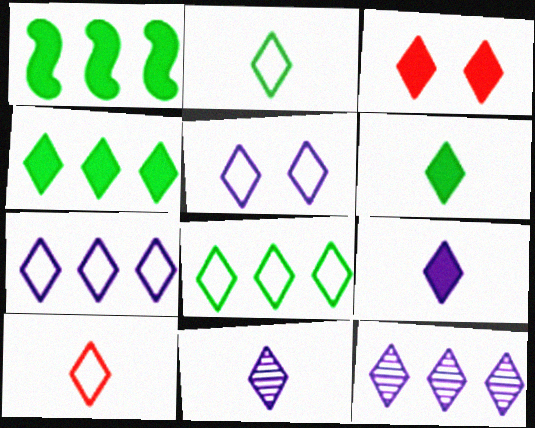[[2, 3, 12], 
[3, 4, 9], 
[3, 8, 11], 
[5, 8, 10], 
[5, 9, 12], 
[6, 10, 11]]